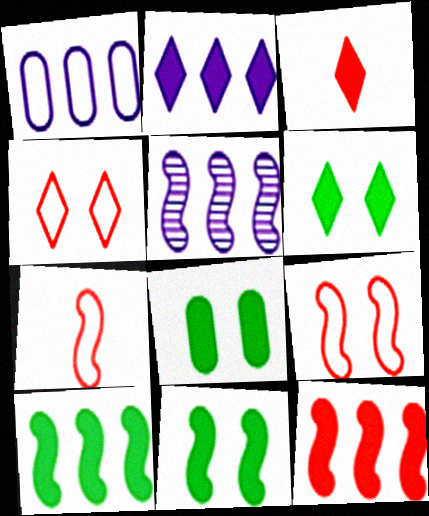[[1, 2, 5], 
[2, 3, 6], 
[5, 7, 11], 
[6, 8, 11]]